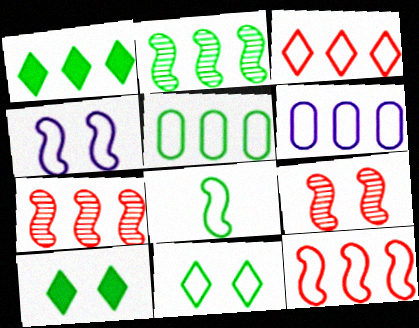[[1, 2, 5], 
[1, 6, 7], 
[4, 8, 12], 
[5, 8, 11]]